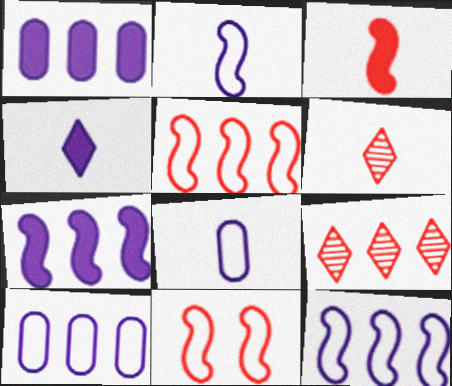[]